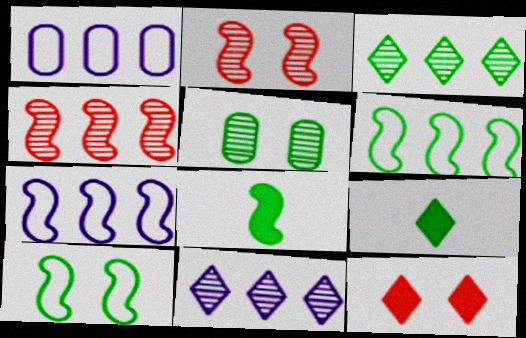[[1, 2, 9], 
[2, 7, 8], 
[5, 6, 9]]